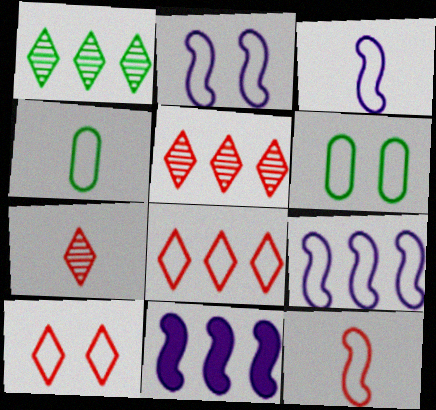[[2, 3, 9], 
[2, 4, 8], 
[2, 6, 10], 
[3, 6, 8], 
[4, 9, 10], 
[6, 7, 11]]